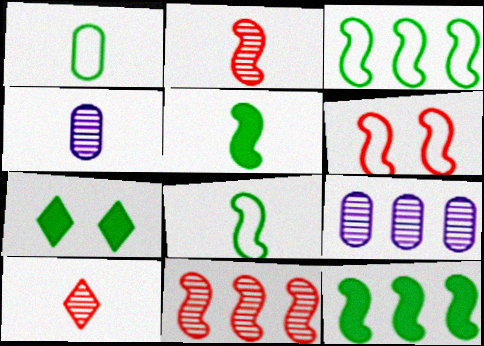[]